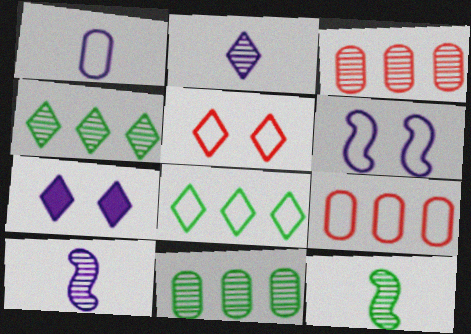[[7, 9, 12]]